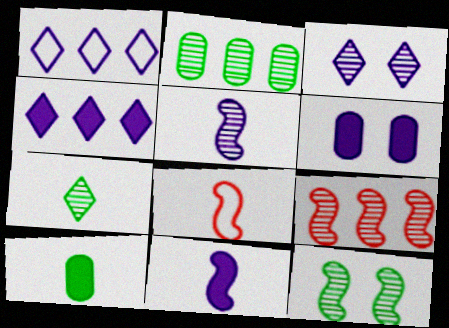[[1, 5, 6], 
[2, 7, 12], 
[4, 6, 11], 
[5, 9, 12]]